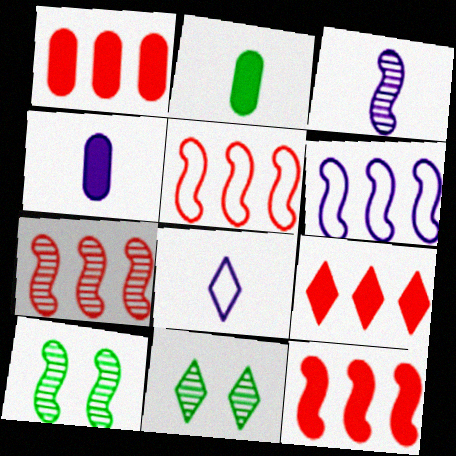[[1, 8, 10], 
[1, 9, 12], 
[3, 4, 8], 
[3, 7, 10], 
[4, 5, 11], 
[5, 7, 12], 
[8, 9, 11]]